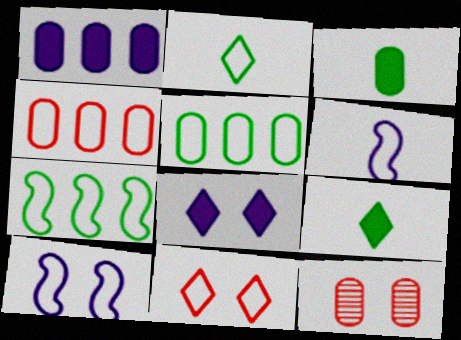[[2, 4, 10], 
[5, 6, 11]]